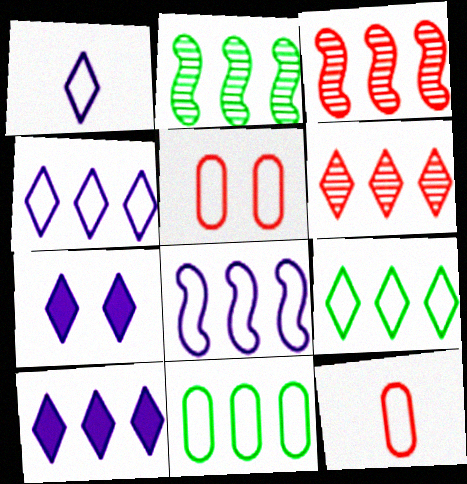[[2, 7, 12], 
[3, 10, 11], 
[6, 9, 10]]